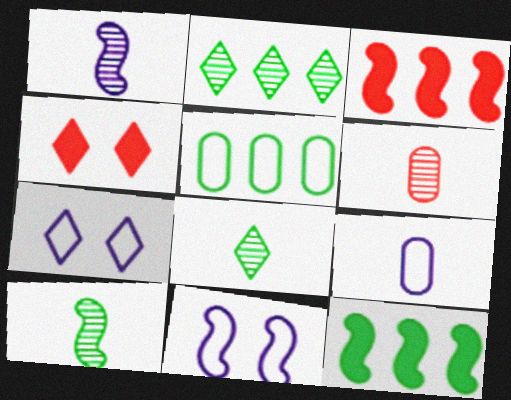[[1, 4, 5], 
[1, 6, 8], 
[2, 5, 12], 
[3, 10, 11], 
[6, 7, 12]]